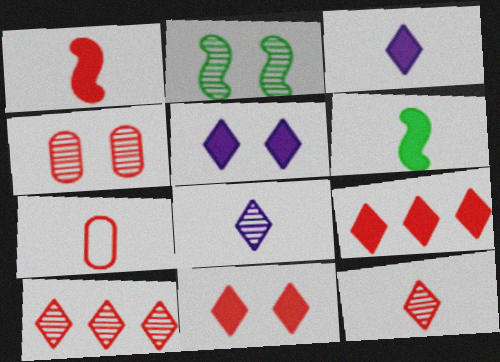[[1, 7, 12], 
[6, 7, 8]]